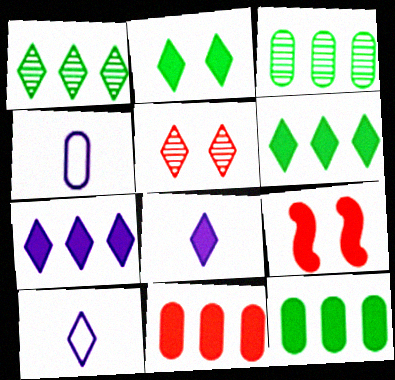[[1, 4, 9], 
[3, 9, 10], 
[5, 6, 10], 
[8, 9, 12]]